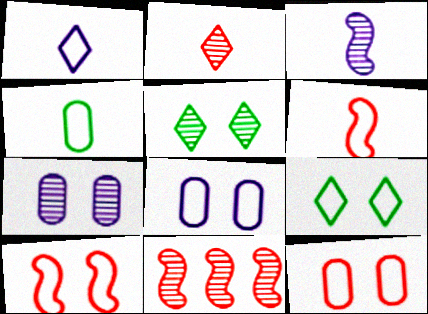[[1, 4, 6], 
[8, 9, 10]]